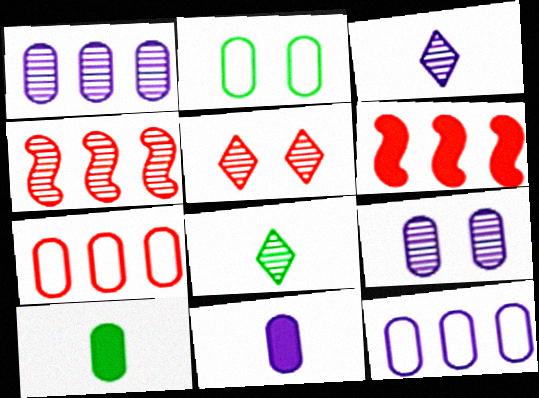[[2, 3, 6], 
[4, 8, 9], 
[7, 9, 10], 
[9, 11, 12]]